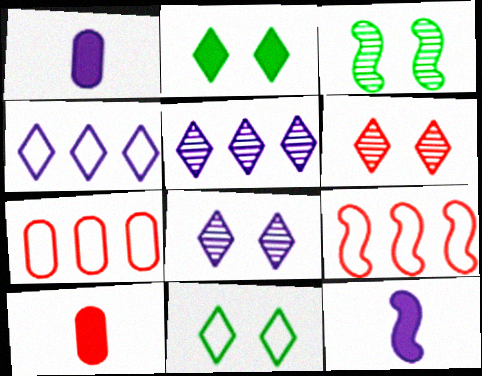[[3, 4, 10], 
[3, 9, 12], 
[6, 9, 10]]